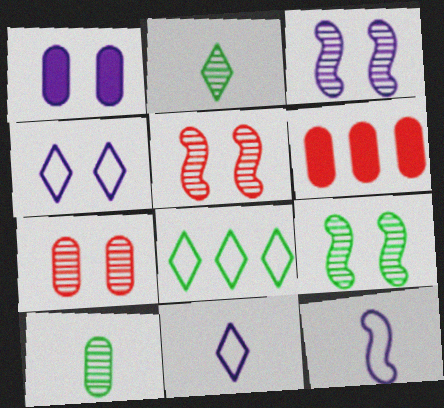[[1, 3, 4], 
[3, 5, 9], 
[6, 9, 11]]